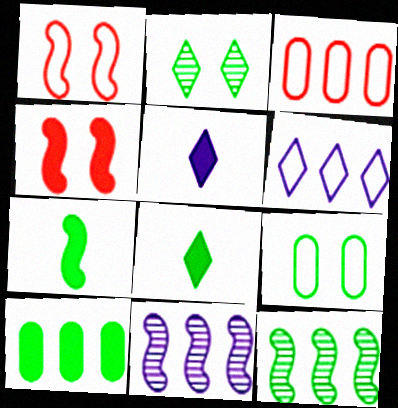[[1, 7, 11], 
[4, 5, 10], 
[8, 9, 12]]